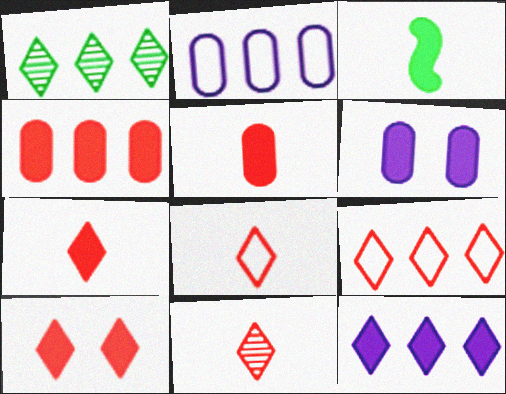[[1, 9, 12], 
[7, 8, 11], 
[9, 10, 11]]